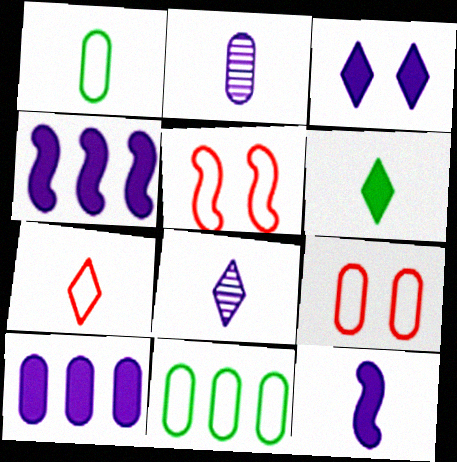[[3, 10, 12], 
[6, 7, 8]]